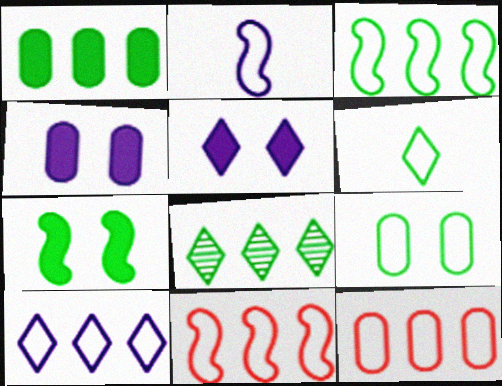[[1, 3, 8], 
[3, 6, 9], 
[3, 10, 12]]